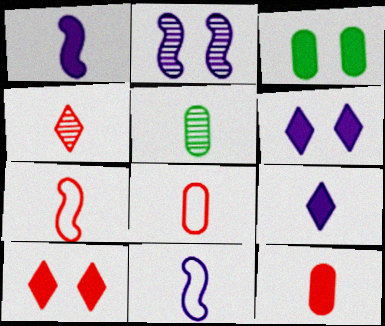[[4, 7, 12], 
[5, 7, 9]]